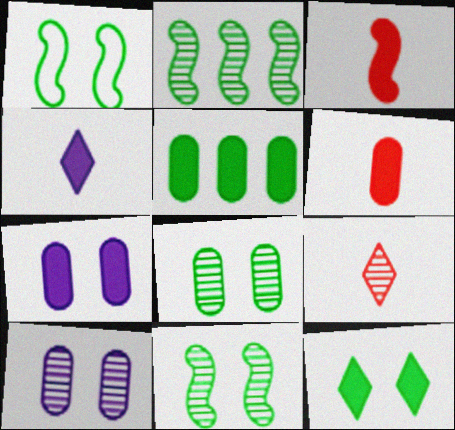[[1, 8, 12], 
[2, 9, 10], 
[5, 6, 7]]